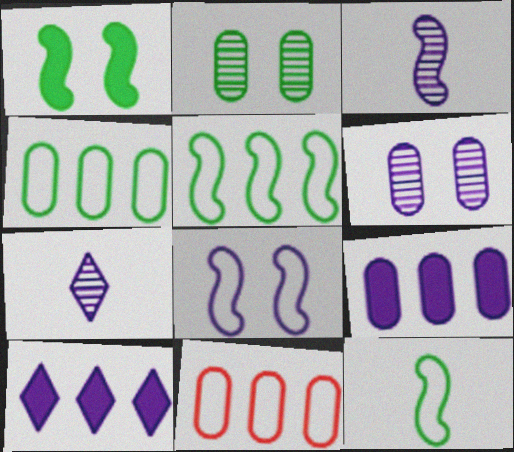[[1, 7, 11], 
[7, 8, 9]]